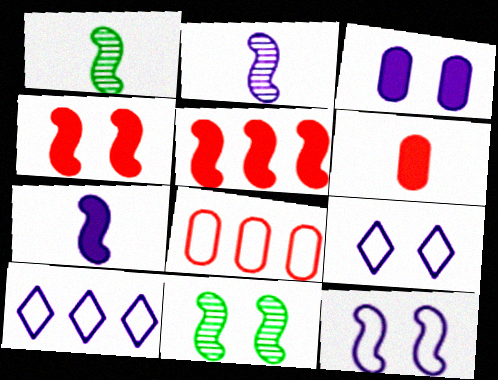[[1, 5, 12], 
[2, 3, 10], 
[4, 11, 12], 
[6, 10, 11]]